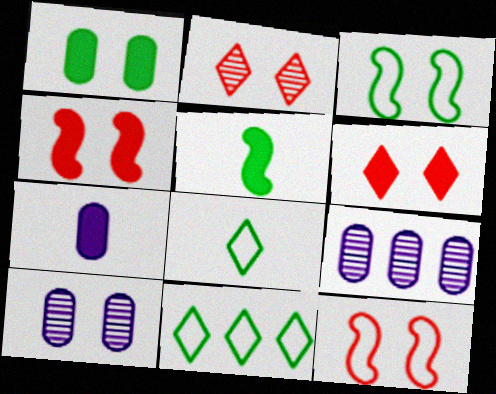[[3, 6, 10], 
[4, 8, 9]]